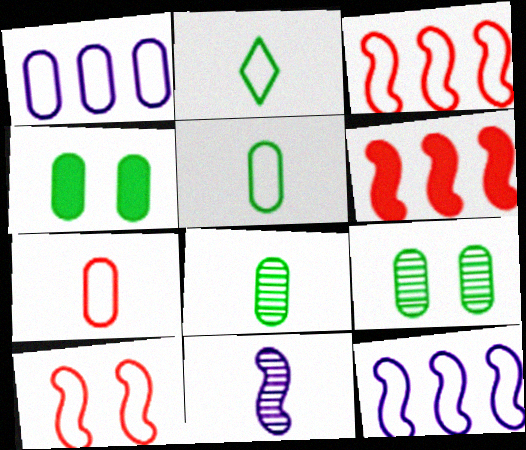[[1, 2, 10]]